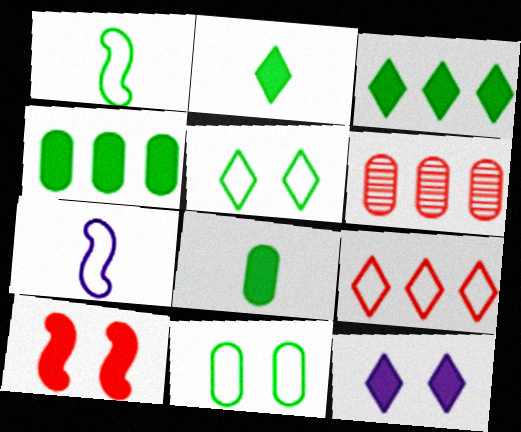[[1, 6, 12], 
[7, 9, 11]]